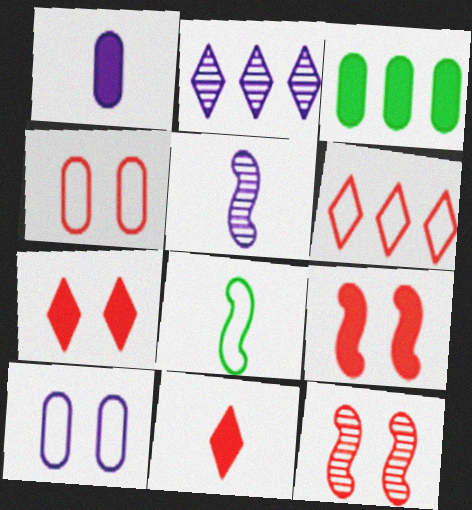[[4, 7, 12], 
[6, 8, 10]]